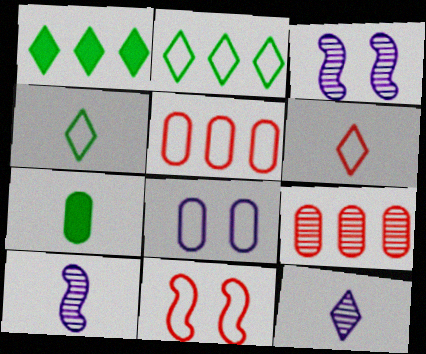[[5, 6, 11], 
[6, 7, 10], 
[7, 8, 9]]